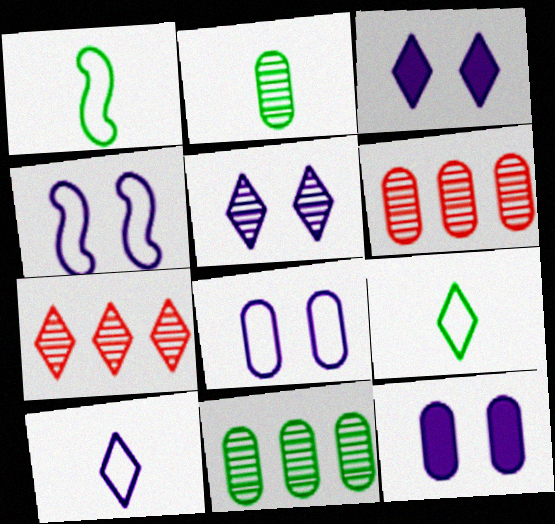[[1, 3, 6], 
[1, 7, 12], 
[3, 7, 9], 
[4, 5, 12]]